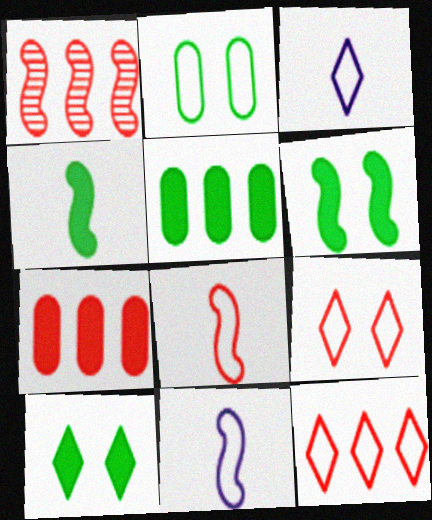[[1, 6, 11], 
[1, 7, 12], 
[2, 11, 12], 
[4, 5, 10]]